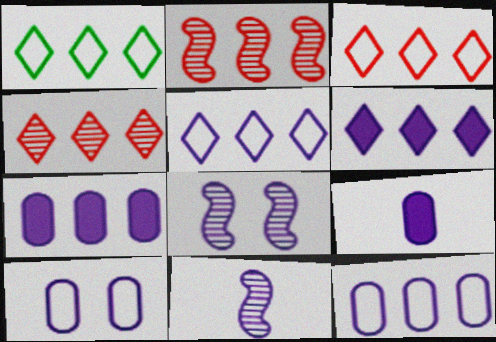[[1, 2, 7], 
[1, 3, 5], 
[1, 4, 6], 
[5, 8, 9], 
[6, 10, 11]]